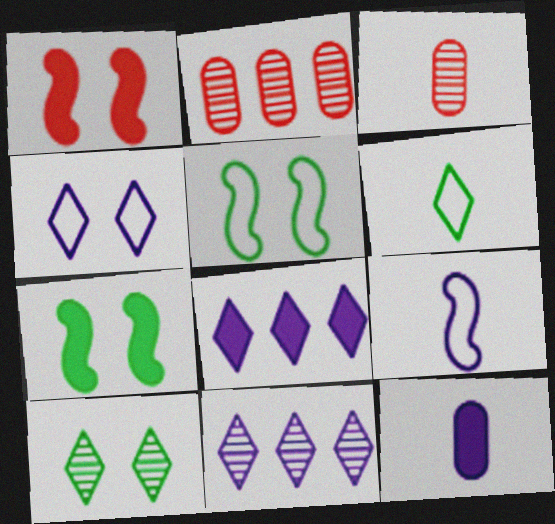[[3, 5, 8]]